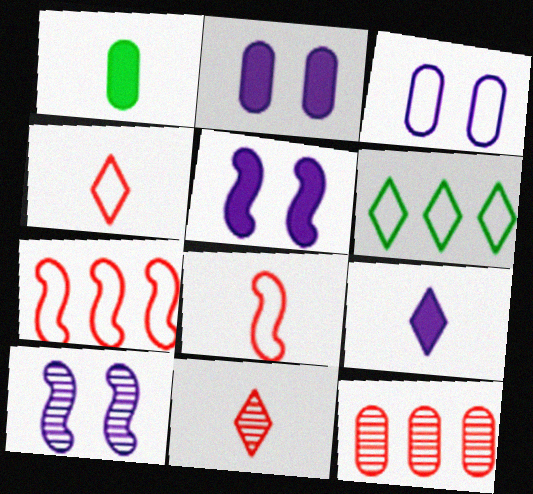[[1, 3, 12], 
[3, 6, 8]]